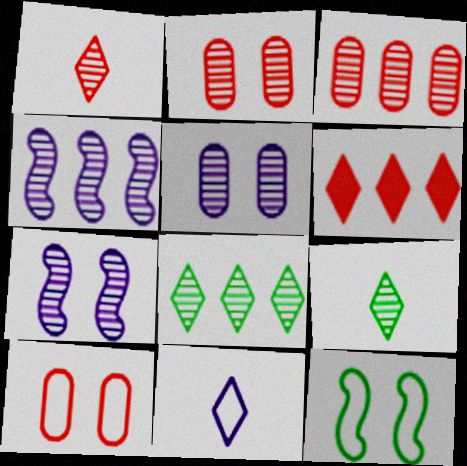[[2, 4, 9], 
[3, 4, 8], 
[3, 7, 9]]